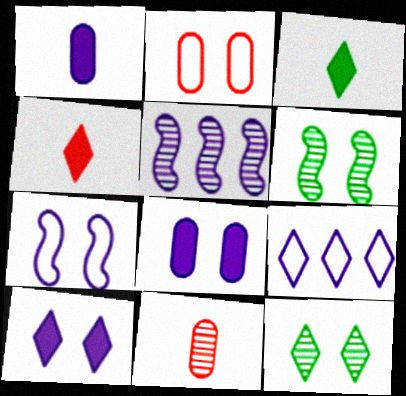[[2, 3, 5], 
[2, 6, 10], 
[4, 9, 12], 
[5, 11, 12]]